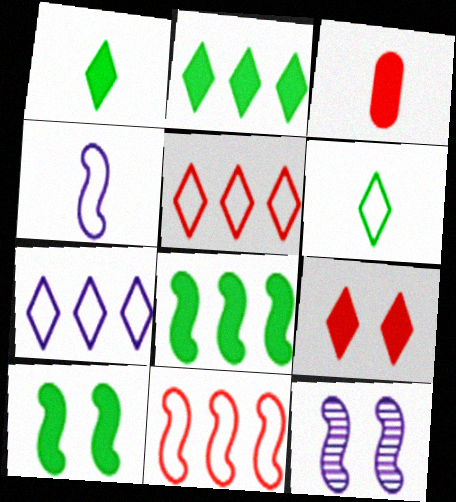[]